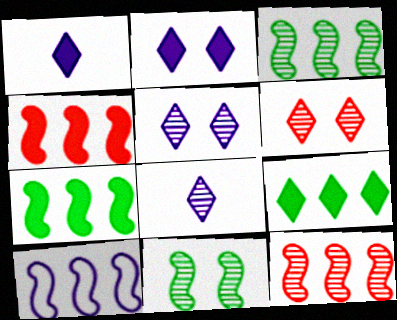[[3, 4, 10], 
[7, 10, 12]]